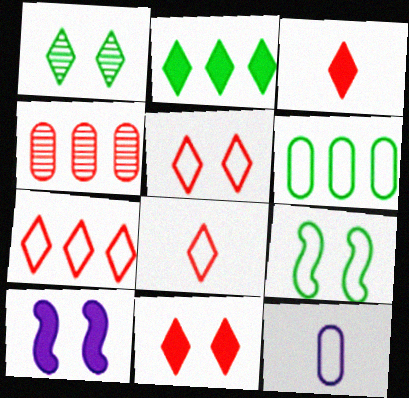[[5, 7, 8], 
[7, 9, 12]]